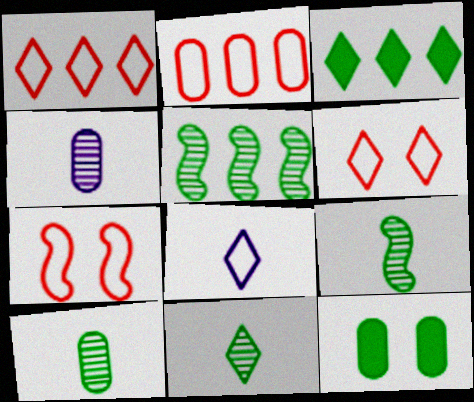[[2, 4, 12], 
[3, 4, 7], 
[9, 10, 11]]